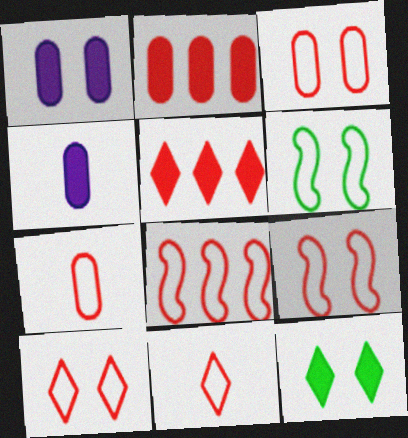[[3, 8, 11], 
[3, 9, 10], 
[7, 8, 10]]